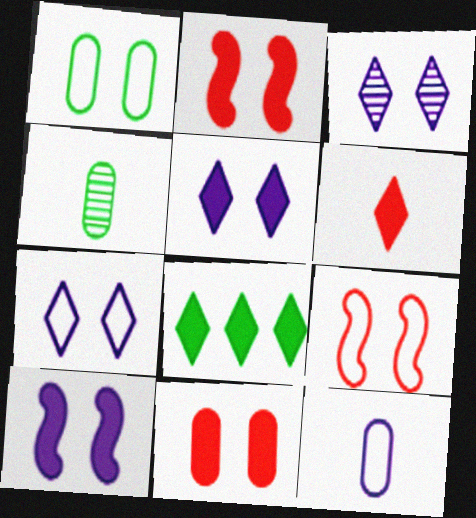[[1, 2, 3], 
[1, 7, 9], 
[3, 5, 7], 
[5, 6, 8]]